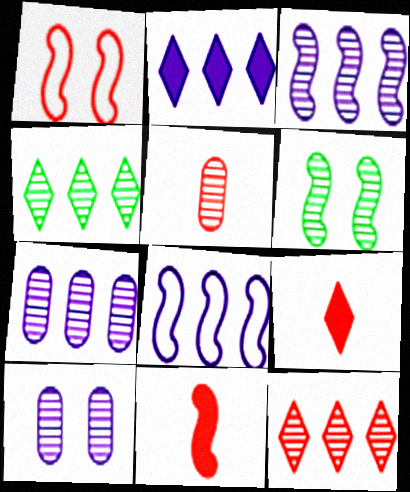[[2, 7, 8], 
[6, 8, 11]]